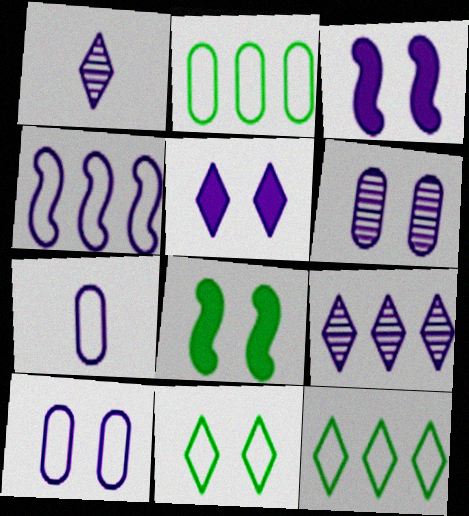[[3, 7, 9]]